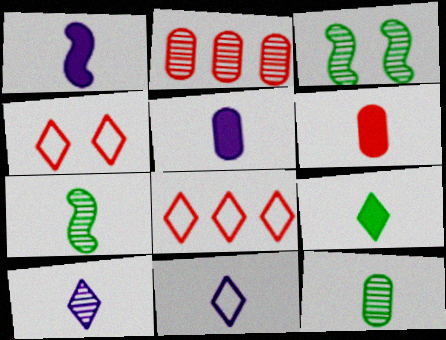[[1, 6, 9], 
[2, 3, 10], 
[3, 5, 8], 
[6, 7, 11]]